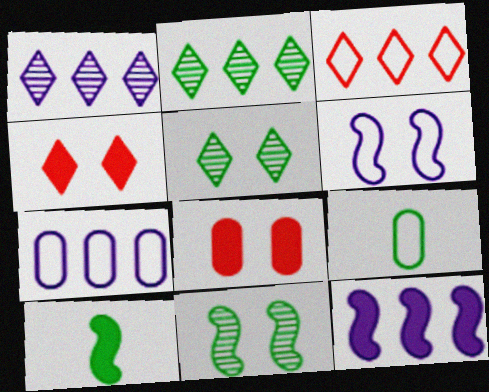[[1, 7, 12], 
[3, 6, 9], 
[5, 6, 8]]